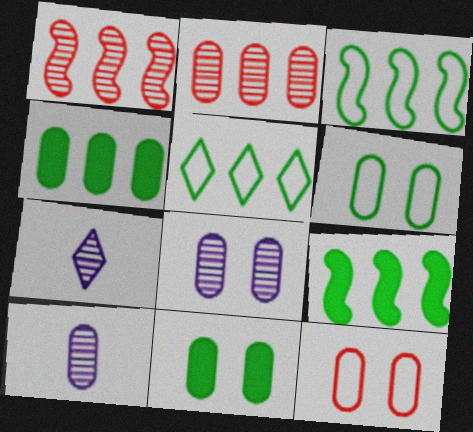[[4, 10, 12], 
[7, 9, 12], 
[8, 11, 12]]